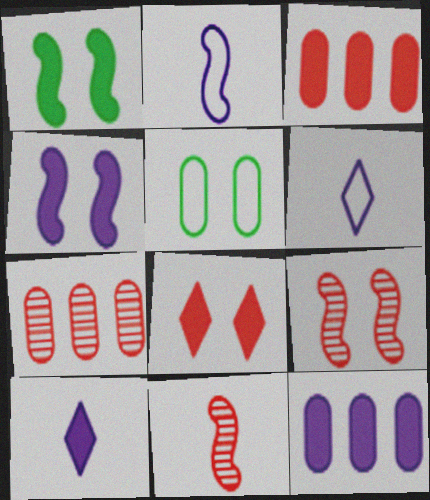[[1, 3, 10], 
[1, 6, 7], 
[4, 10, 12]]